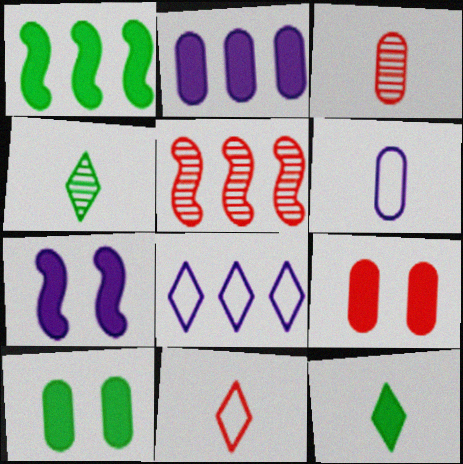[[1, 10, 12], 
[5, 9, 11]]